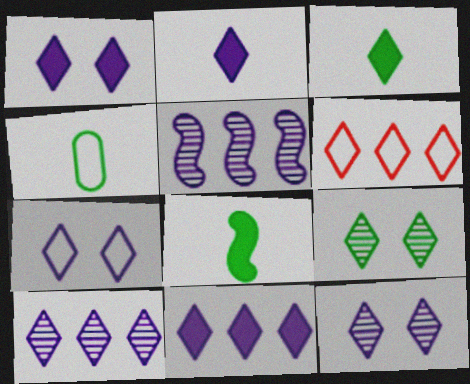[[1, 2, 11], 
[1, 7, 12], 
[2, 6, 9], 
[2, 7, 10], 
[3, 6, 12]]